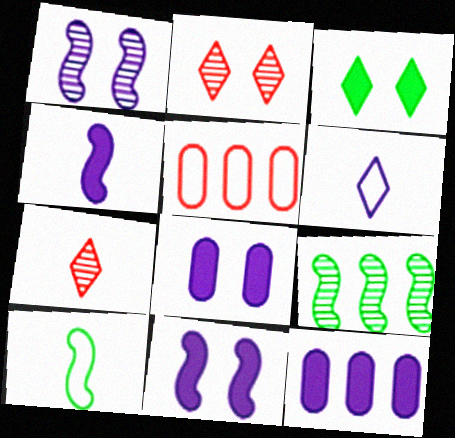[[1, 6, 12], 
[2, 10, 12]]